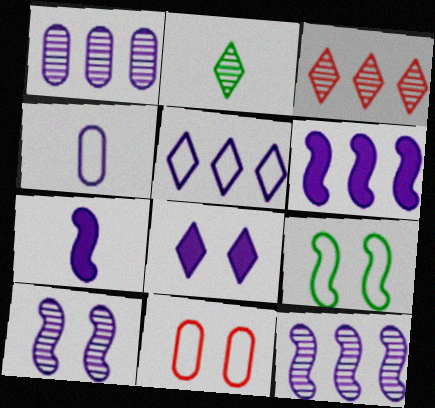[[1, 5, 6], 
[2, 6, 11], 
[4, 8, 12]]